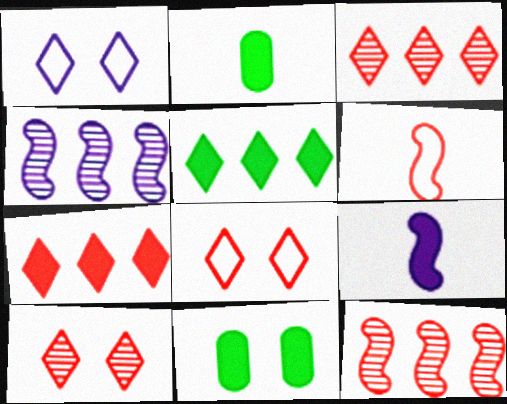[[1, 2, 12], 
[2, 4, 8], 
[7, 9, 11]]